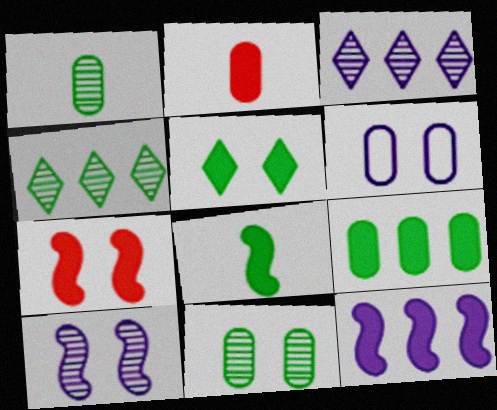[[2, 5, 12], 
[5, 8, 9], 
[7, 8, 12]]